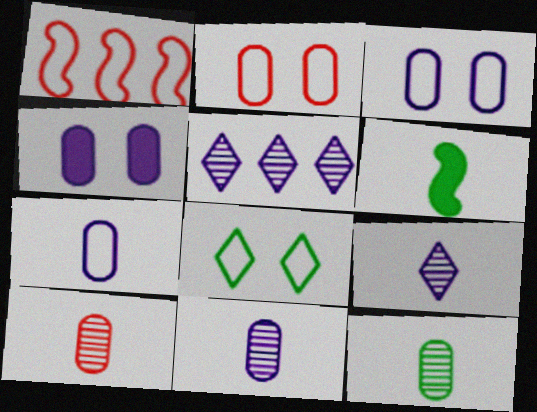[[1, 7, 8], 
[2, 5, 6], 
[10, 11, 12]]